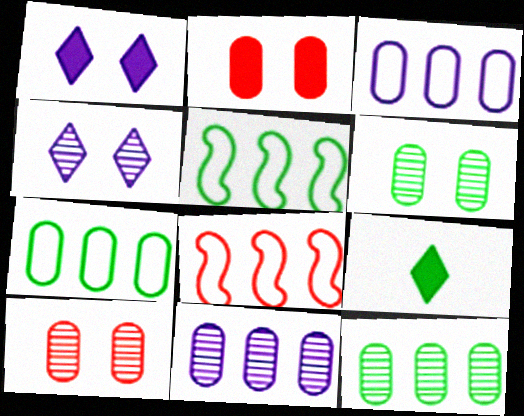[[5, 6, 9]]